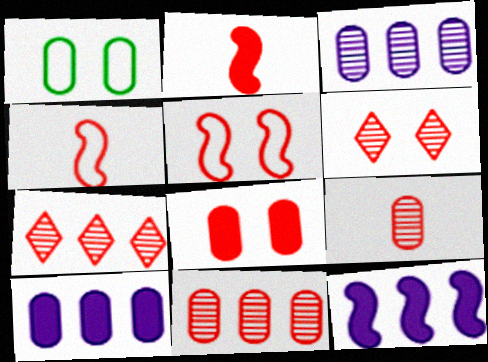[[1, 9, 10], 
[4, 7, 8], 
[5, 6, 8]]